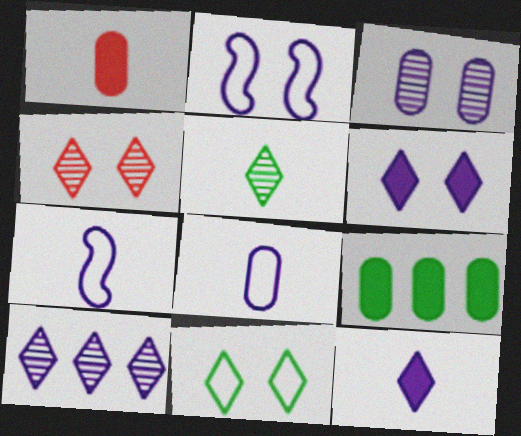[[1, 5, 7], 
[2, 3, 6], 
[4, 5, 10], 
[4, 6, 11], 
[4, 7, 9]]